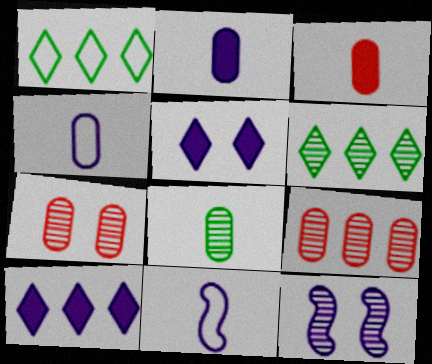[[1, 3, 12], 
[3, 4, 8], 
[4, 10, 12]]